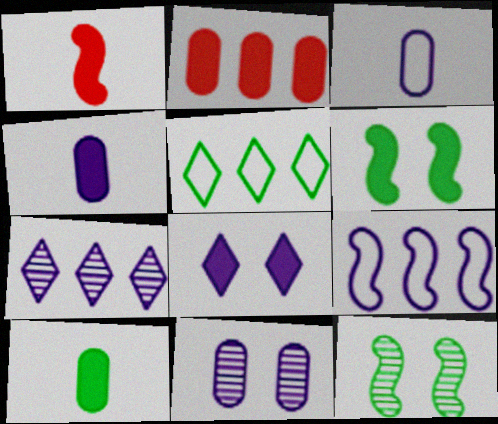[[1, 5, 11], 
[1, 9, 12], 
[5, 10, 12]]